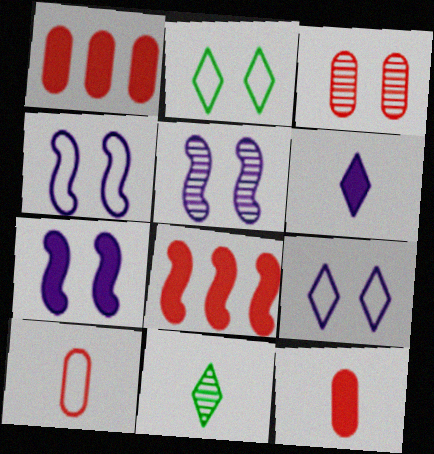[[1, 3, 10], 
[1, 4, 11], 
[2, 3, 7], 
[4, 5, 7]]